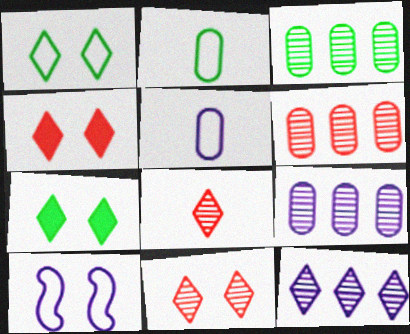[[3, 6, 9]]